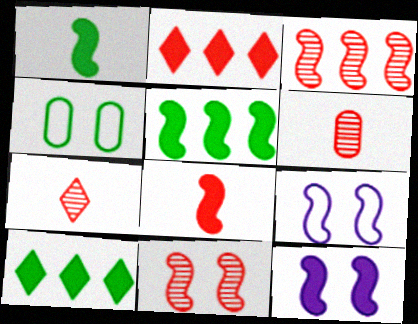[[1, 3, 9], 
[5, 8, 12], 
[6, 9, 10]]